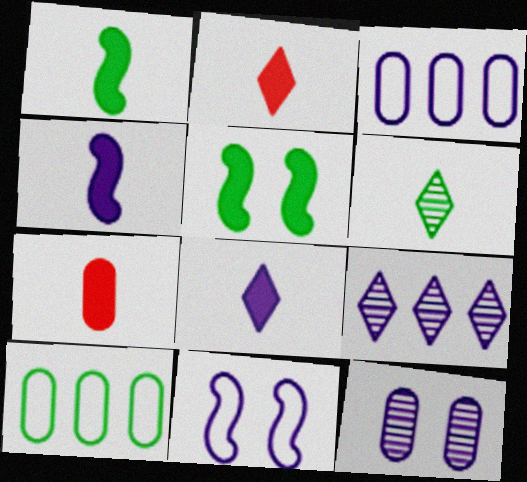[[1, 7, 8], 
[5, 6, 10], 
[7, 10, 12]]